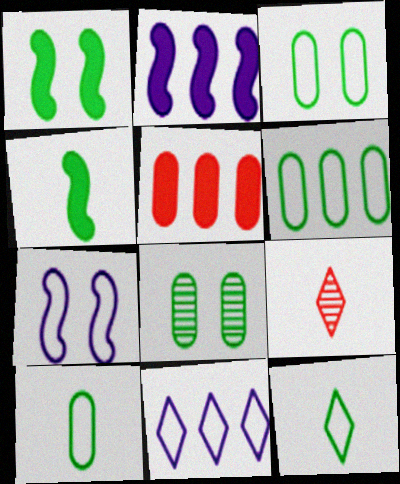[[2, 3, 9], 
[3, 6, 10]]